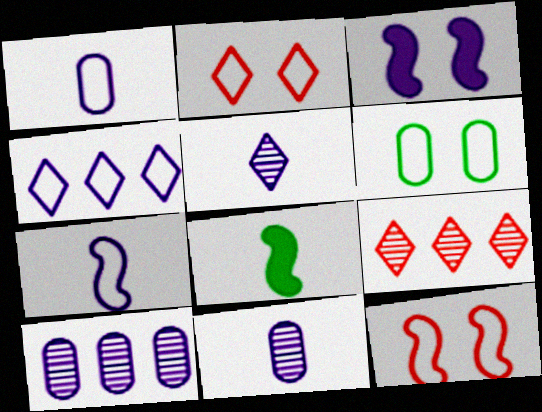[[2, 8, 10], 
[3, 4, 11]]